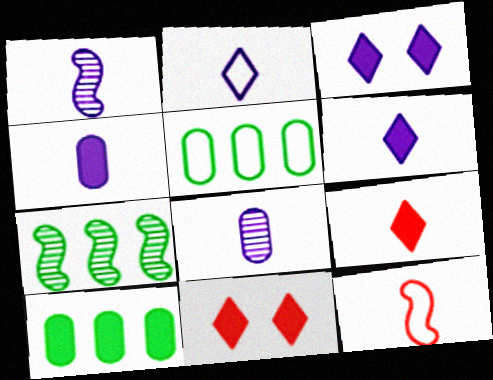[[1, 2, 4], 
[1, 5, 11]]